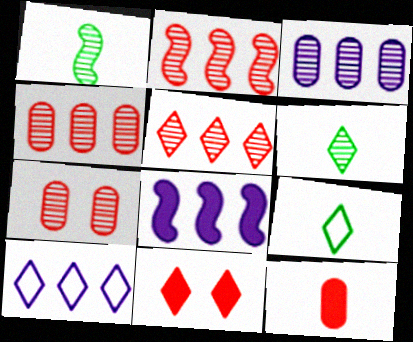[[2, 4, 5], 
[3, 8, 10], 
[6, 10, 11], 
[7, 8, 9]]